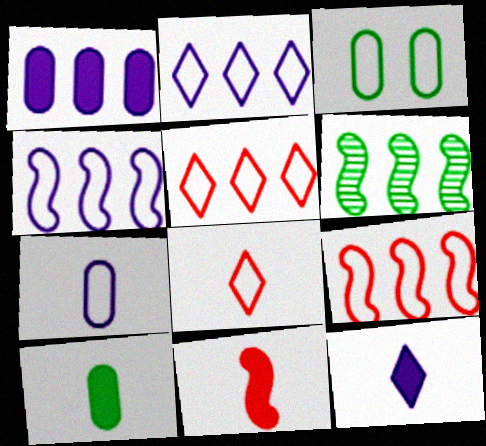[[1, 5, 6], 
[3, 4, 8], 
[10, 11, 12]]